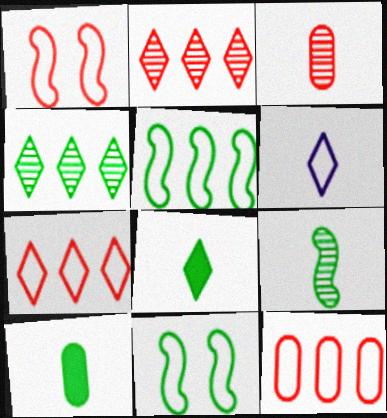[[4, 10, 11], 
[6, 11, 12]]